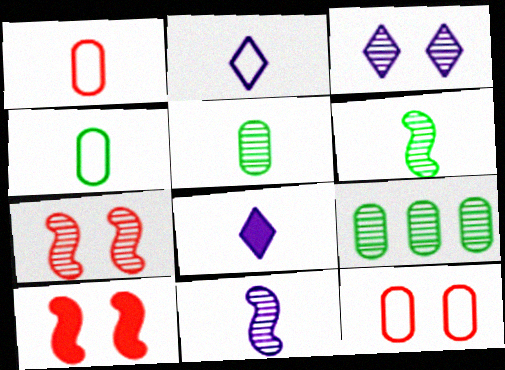[[1, 6, 8], 
[2, 9, 10]]